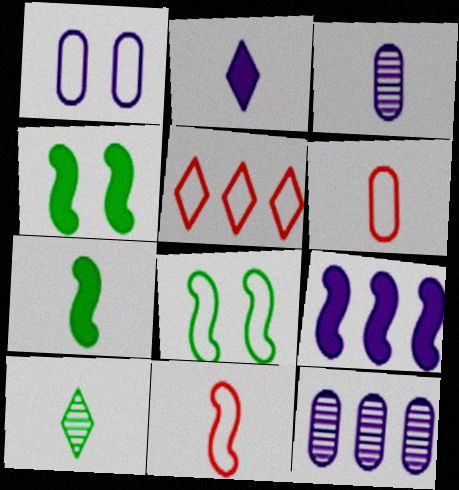[[3, 4, 5]]